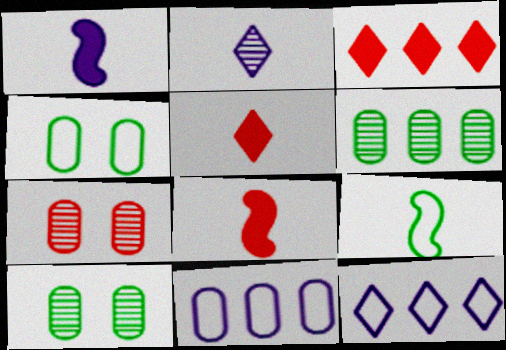[[8, 10, 12]]